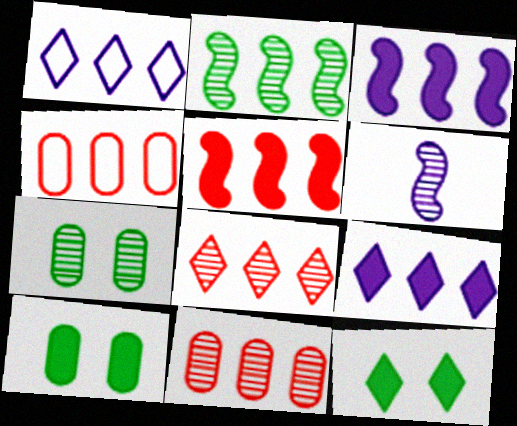[[2, 4, 9], 
[4, 5, 8], 
[4, 6, 12], 
[6, 7, 8]]